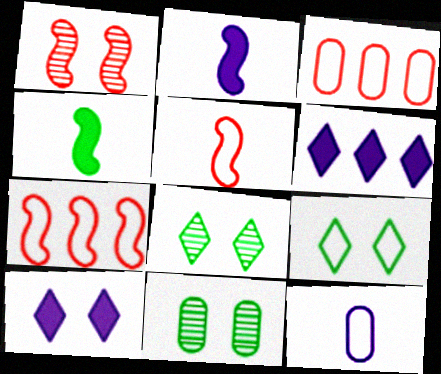[[2, 3, 8], 
[5, 6, 11], 
[7, 9, 12]]